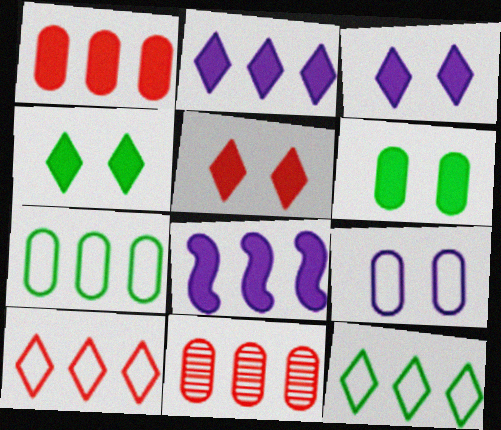[[3, 4, 5], 
[8, 11, 12]]